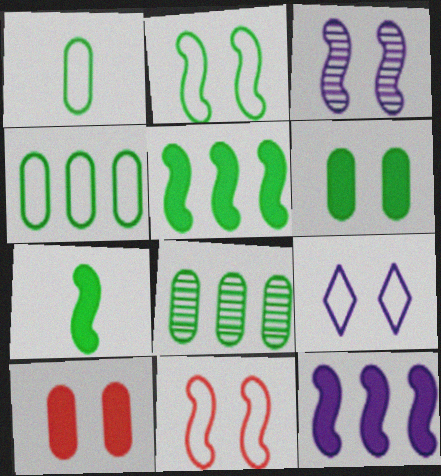[[1, 6, 8]]